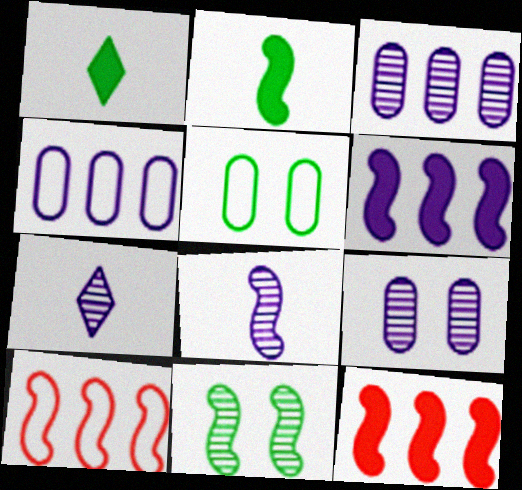[[1, 9, 10], 
[5, 7, 12]]